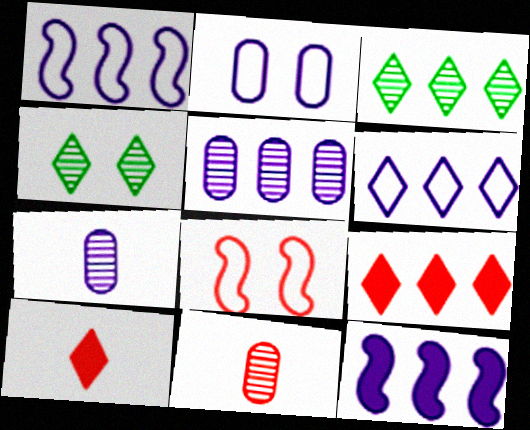[[3, 6, 9], 
[4, 6, 10], 
[5, 6, 12], 
[8, 9, 11]]